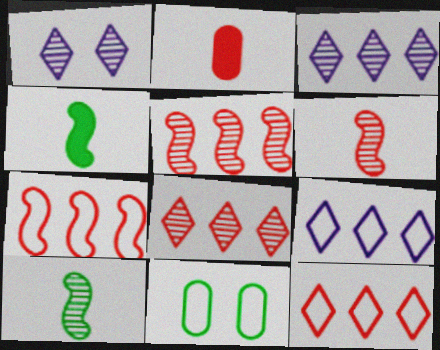[]